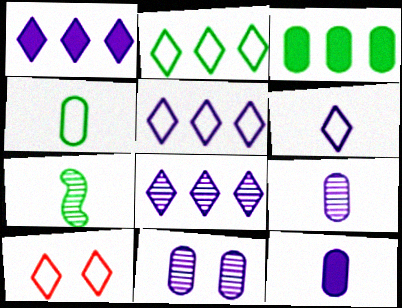[[1, 5, 8], 
[2, 6, 10]]